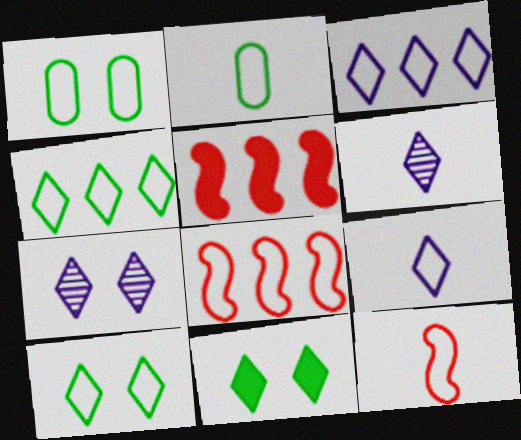[[1, 3, 12], 
[1, 5, 6], 
[1, 8, 9], 
[2, 5, 7], 
[2, 9, 12]]